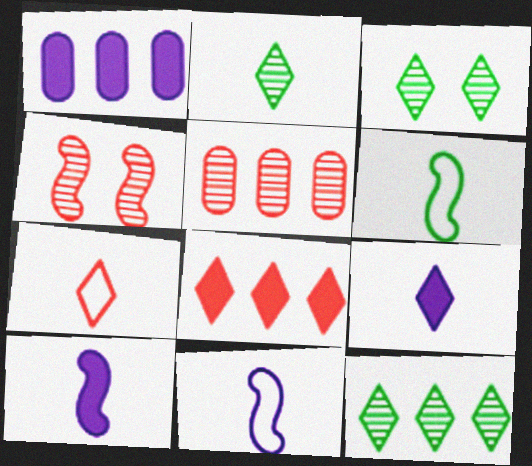[[2, 3, 12], 
[2, 7, 9]]